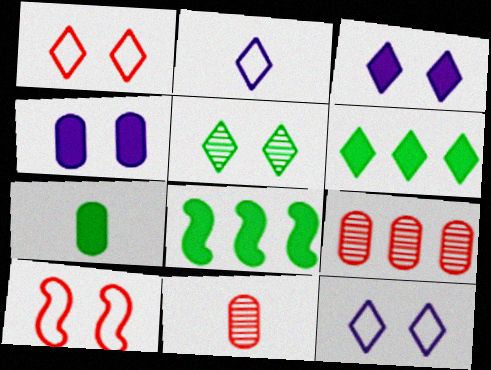[[1, 3, 5], 
[4, 5, 10], 
[8, 11, 12]]